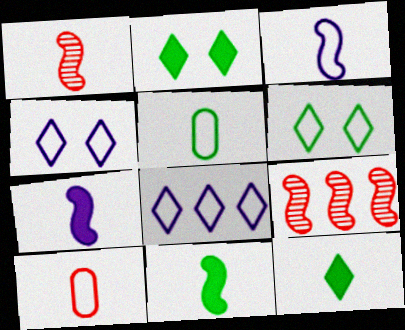[[1, 3, 11]]